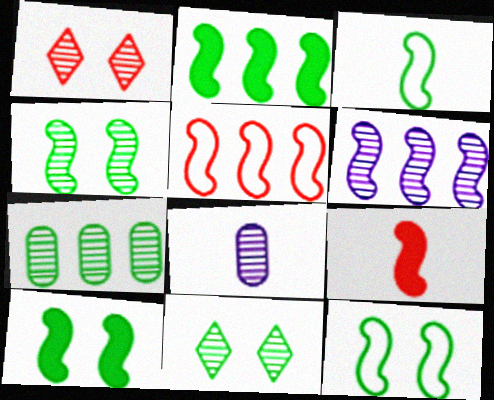[[2, 3, 4], 
[2, 5, 6], 
[4, 10, 12], 
[6, 9, 12]]